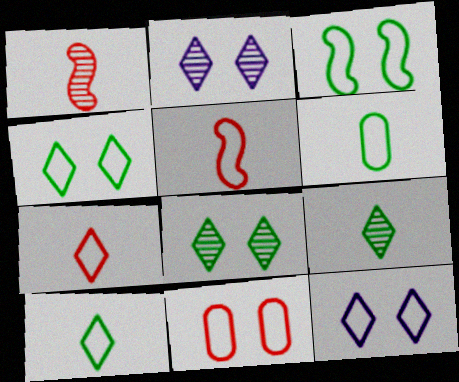[[3, 11, 12]]